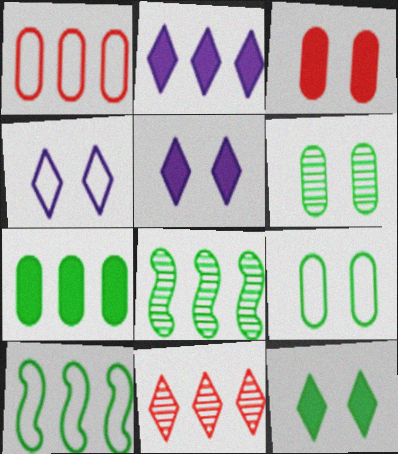[[1, 2, 8]]